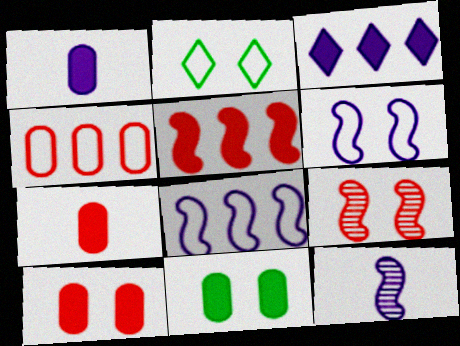[]